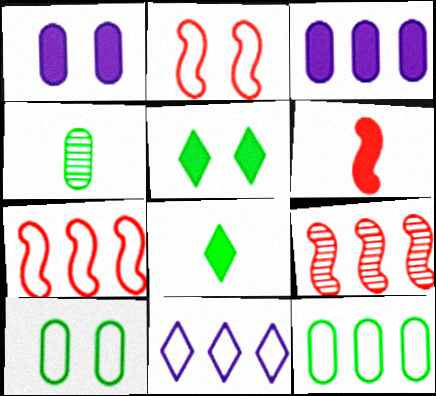[[2, 6, 9], 
[3, 5, 6], 
[7, 11, 12]]